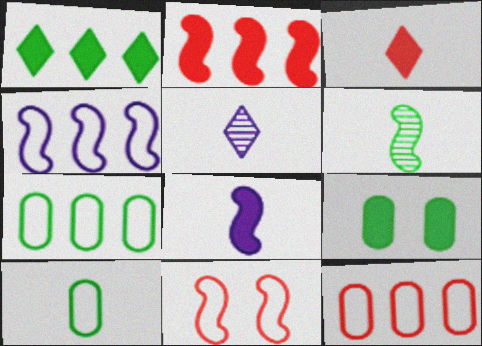[]